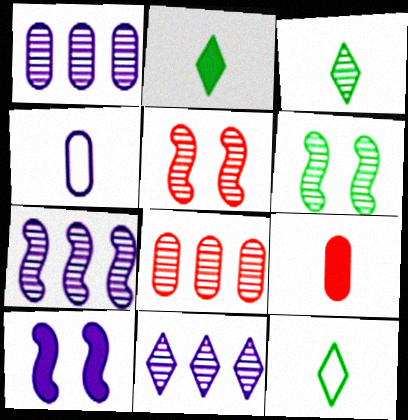[[1, 3, 5], 
[1, 7, 11], 
[2, 3, 12], 
[4, 10, 11], 
[8, 10, 12]]